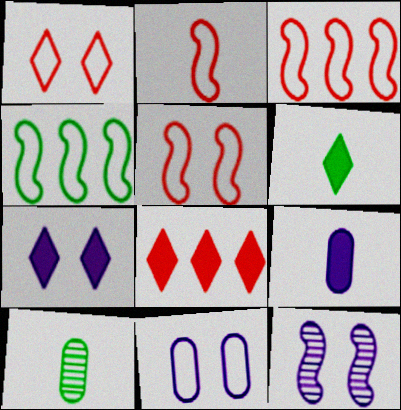[[2, 3, 5], 
[3, 7, 10], 
[6, 7, 8], 
[7, 11, 12]]